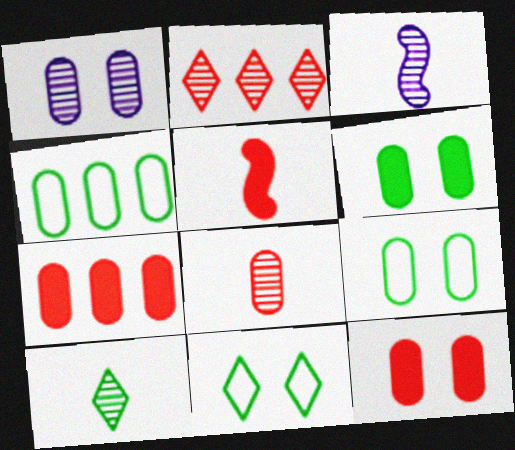[[1, 9, 12], 
[3, 7, 11], 
[3, 8, 10]]